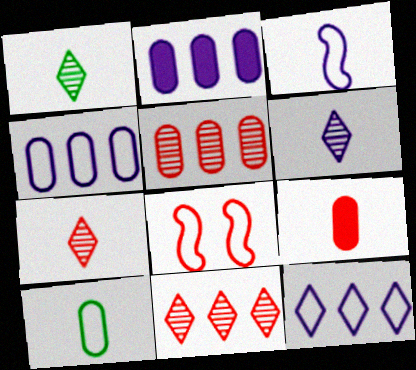[[1, 2, 8], 
[1, 3, 9], 
[1, 6, 7], 
[8, 9, 11], 
[8, 10, 12]]